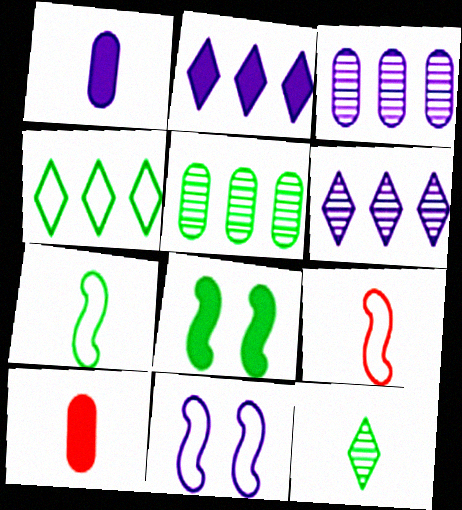[[1, 6, 11], 
[1, 9, 12], 
[2, 8, 10]]